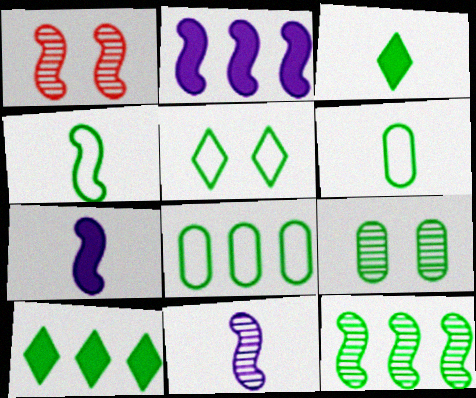[[1, 2, 4], 
[1, 11, 12], 
[4, 5, 8], 
[4, 9, 10], 
[8, 10, 12]]